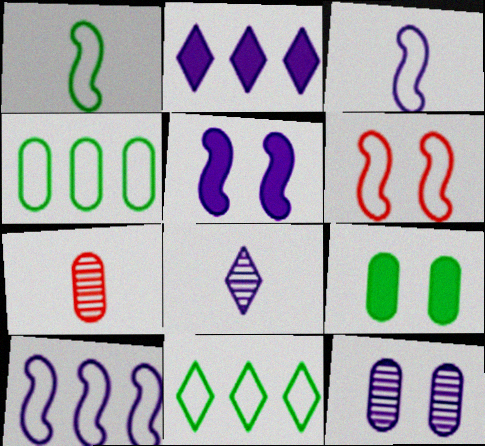[[1, 6, 10], 
[2, 3, 12], 
[5, 7, 11]]